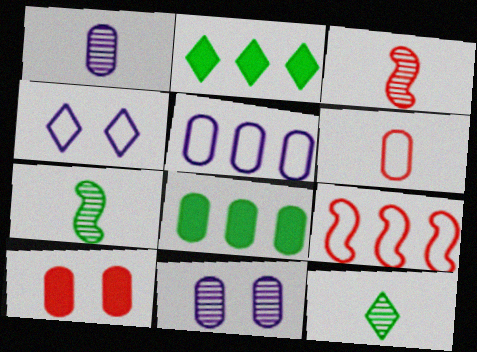[[1, 3, 12], 
[3, 4, 8], 
[6, 8, 11]]